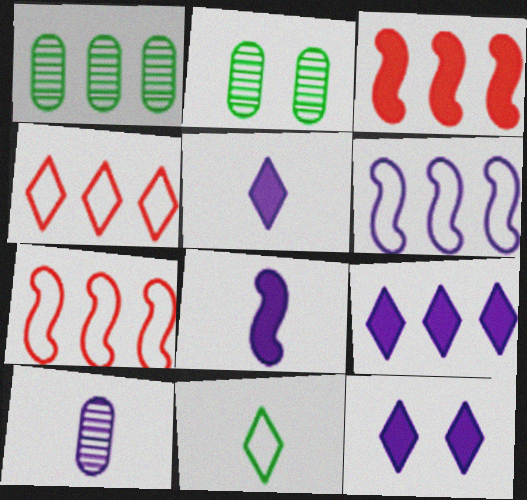[[1, 7, 9], 
[2, 4, 8], 
[2, 5, 7], 
[5, 9, 12], 
[6, 10, 12]]